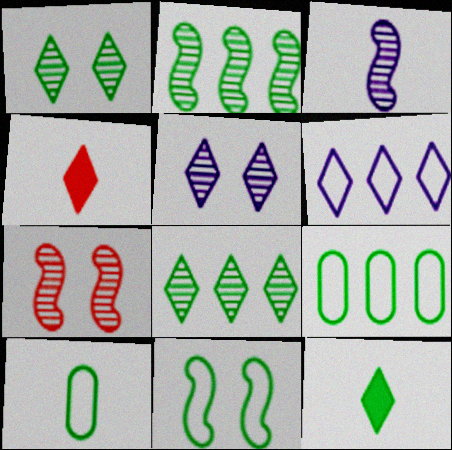[[1, 4, 6], 
[2, 3, 7], 
[3, 4, 10]]